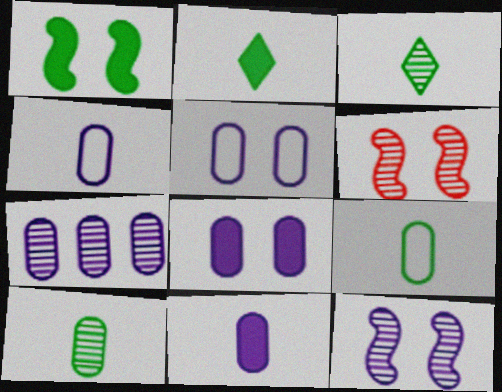[[3, 6, 7], 
[4, 7, 8], 
[5, 7, 11]]